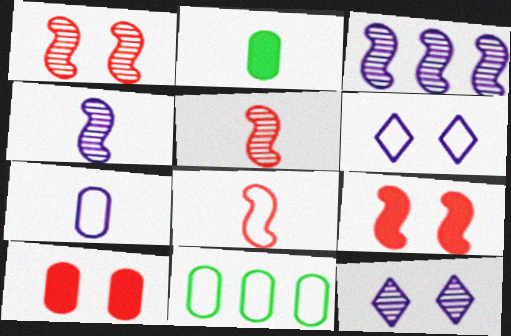[[6, 8, 11]]